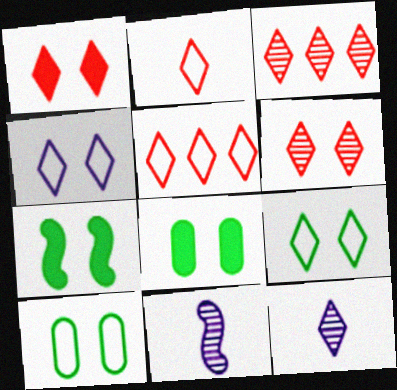[[1, 2, 3], 
[5, 8, 11]]